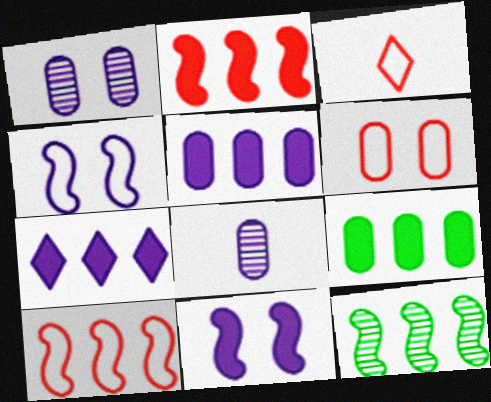[[2, 7, 9], 
[3, 6, 10], 
[4, 7, 8], 
[6, 8, 9]]